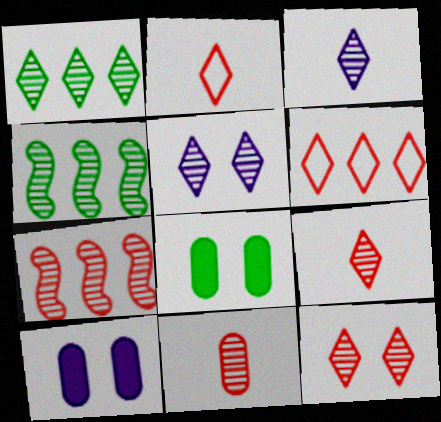[[1, 3, 12], 
[1, 5, 9], 
[2, 4, 10], 
[4, 5, 11], 
[7, 11, 12]]